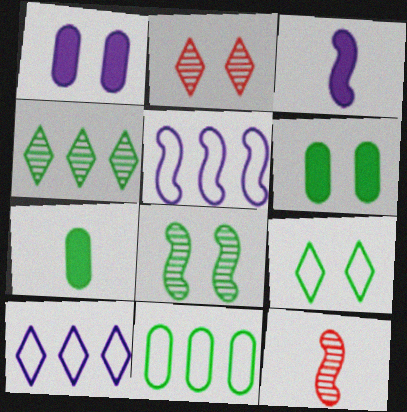[[2, 3, 11], 
[2, 5, 7], 
[6, 8, 9], 
[6, 10, 12]]